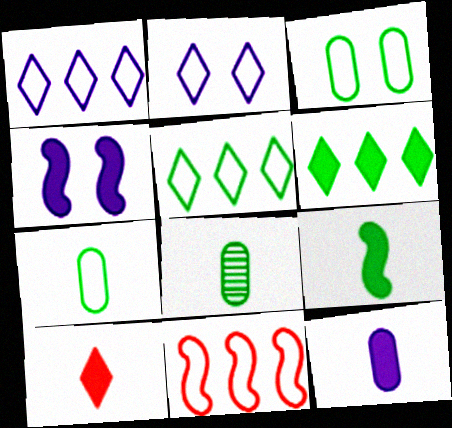[[2, 7, 11], 
[9, 10, 12]]